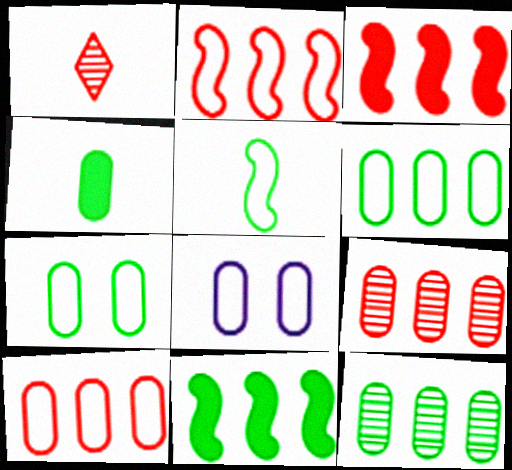[[1, 8, 11], 
[4, 7, 12], 
[4, 8, 9]]